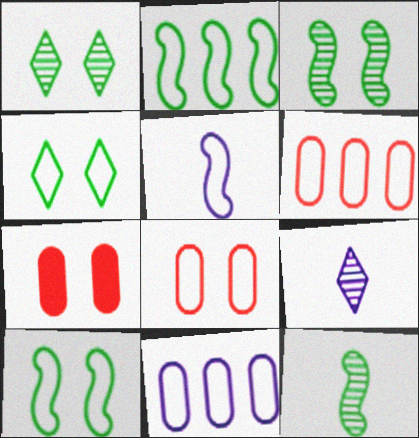[[2, 7, 9], 
[4, 5, 6]]